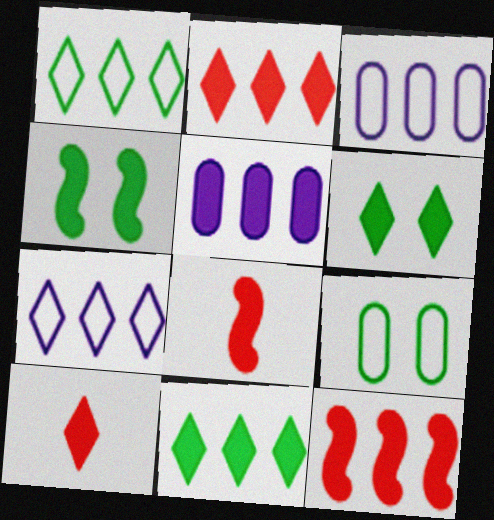[[4, 5, 10], 
[5, 6, 8], 
[5, 11, 12]]